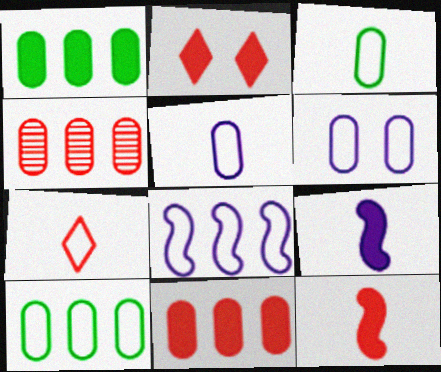[[1, 2, 9], 
[2, 11, 12]]